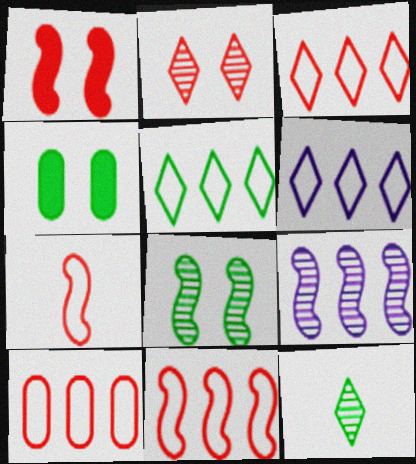[[3, 5, 6], 
[3, 10, 11]]